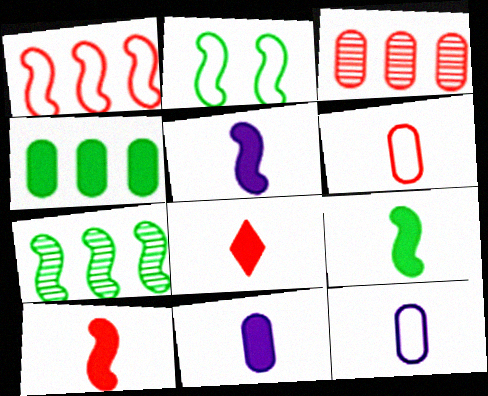[[2, 7, 9], 
[5, 9, 10], 
[8, 9, 11]]